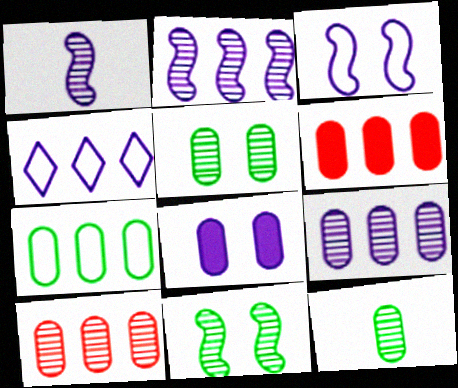[[1, 4, 8], 
[6, 7, 9]]